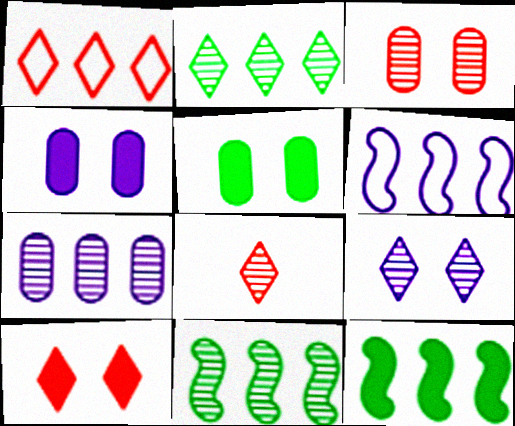[[1, 7, 12], 
[1, 8, 10], 
[2, 8, 9], 
[5, 6, 8]]